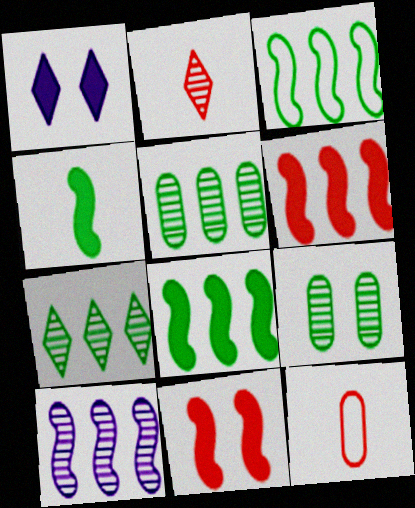[[2, 9, 10], 
[3, 6, 10]]